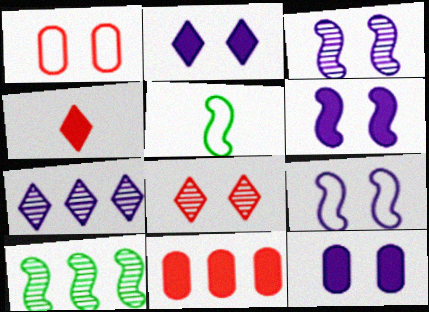[[2, 6, 12], 
[3, 6, 9]]